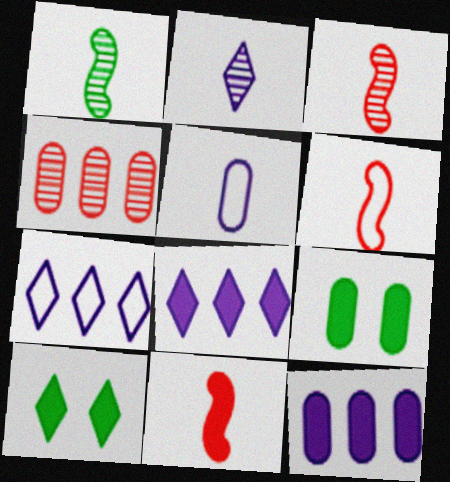[[3, 6, 11], 
[3, 7, 9], 
[4, 5, 9], 
[8, 9, 11], 
[10, 11, 12]]